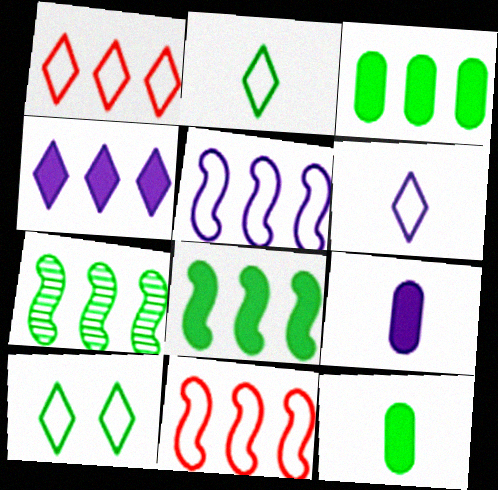[[1, 6, 10], 
[7, 10, 12]]